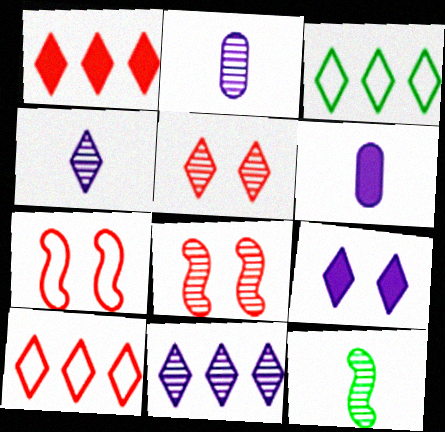[[1, 3, 11], 
[3, 6, 8]]